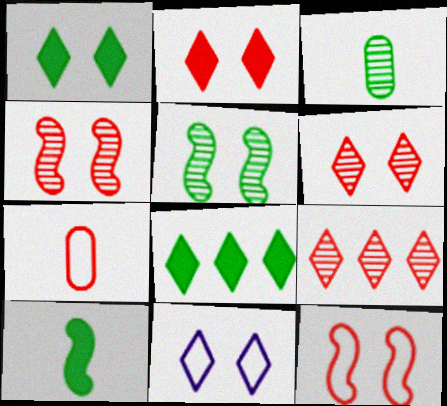[[1, 6, 11]]